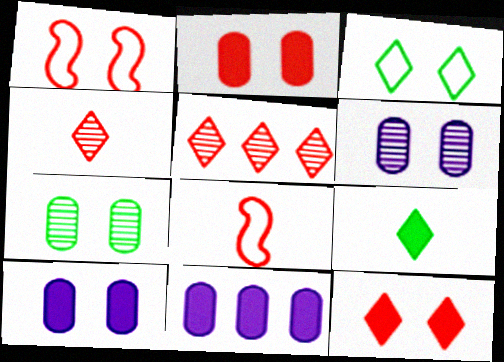[[2, 5, 8]]